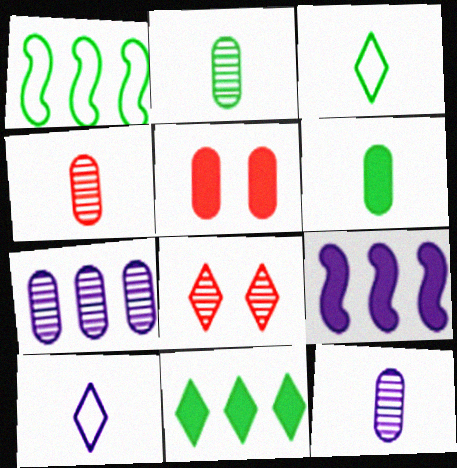[[2, 4, 12], 
[8, 10, 11]]